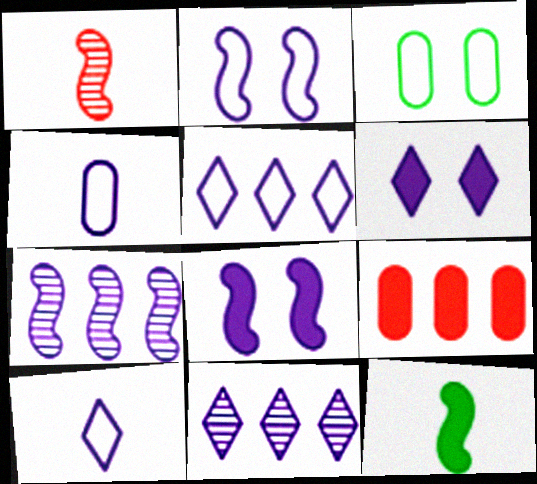[[2, 4, 5], 
[4, 6, 7], 
[4, 8, 11], 
[6, 9, 12], 
[6, 10, 11]]